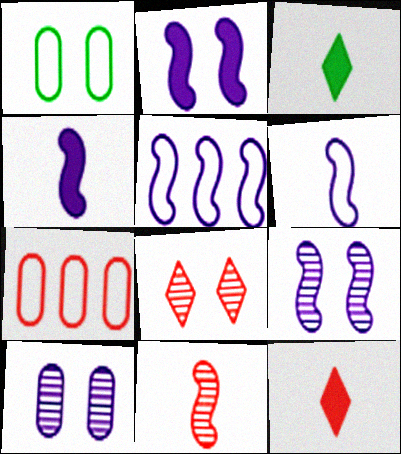[[1, 2, 8], 
[3, 7, 9], 
[4, 5, 9]]